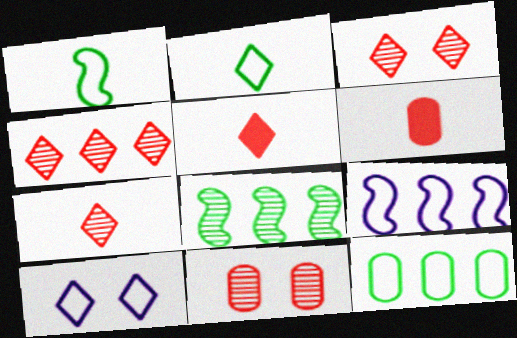[[3, 4, 7], 
[6, 8, 10]]